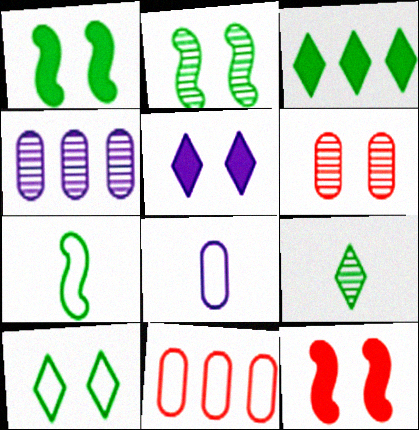[[3, 9, 10]]